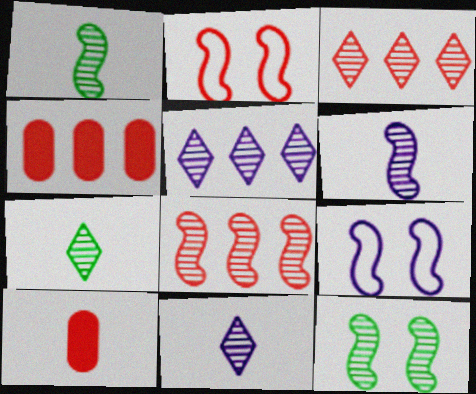[[2, 3, 10], 
[4, 7, 9], 
[6, 8, 12]]